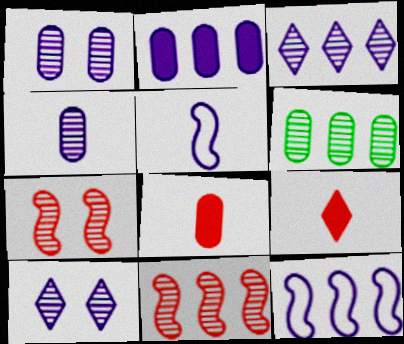[[2, 3, 12], 
[2, 5, 10], 
[3, 6, 11]]